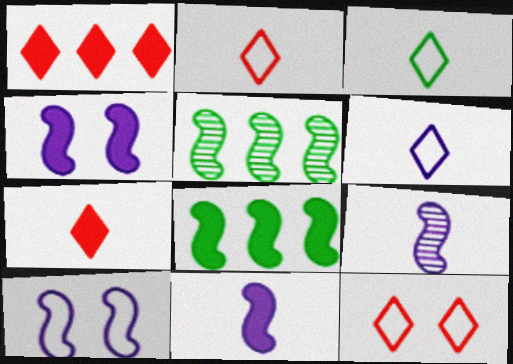[[2, 3, 6]]